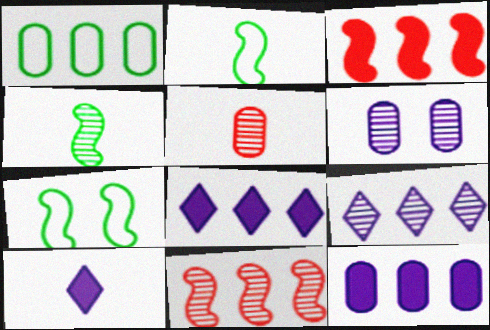[[1, 3, 9], 
[1, 8, 11], 
[2, 5, 10], 
[5, 7, 8]]